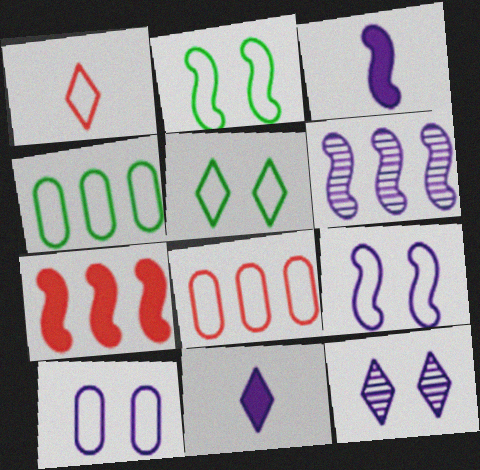[[1, 4, 9], 
[3, 6, 9], 
[6, 10, 11]]